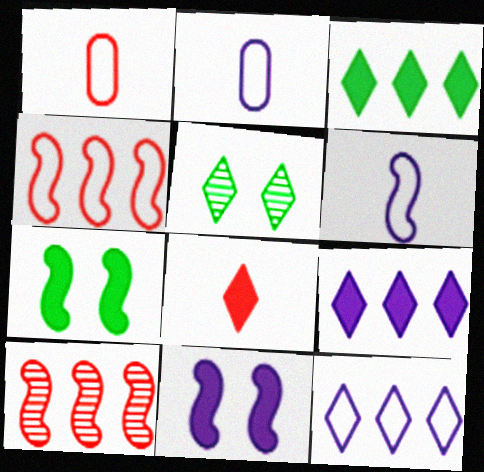[[5, 8, 12], 
[6, 7, 10]]